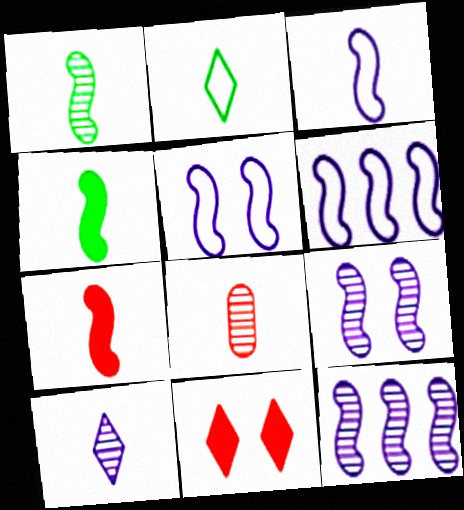[[1, 3, 7], 
[1, 8, 10], 
[3, 5, 6]]